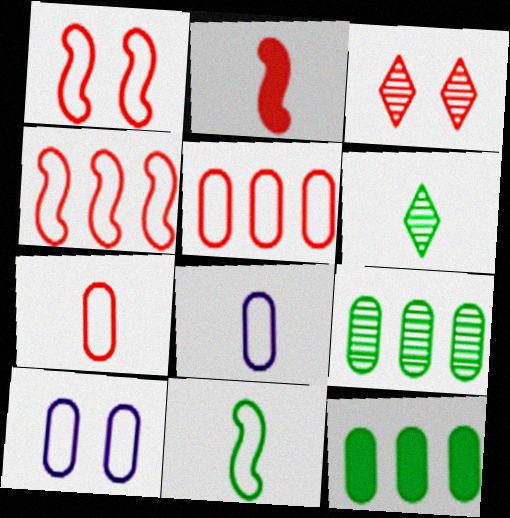[[2, 3, 5], 
[2, 6, 8]]